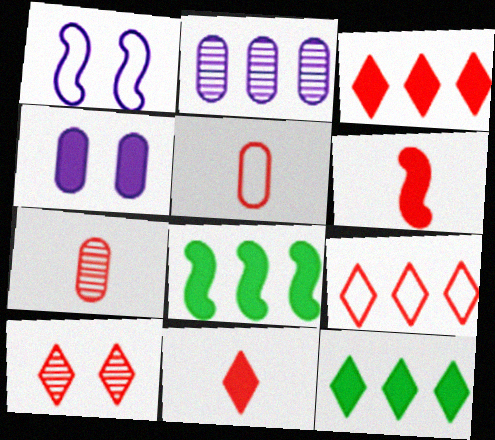[[1, 7, 12], 
[2, 8, 9], 
[4, 6, 12], 
[4, 8, 11], 
[9, 10, 11]]